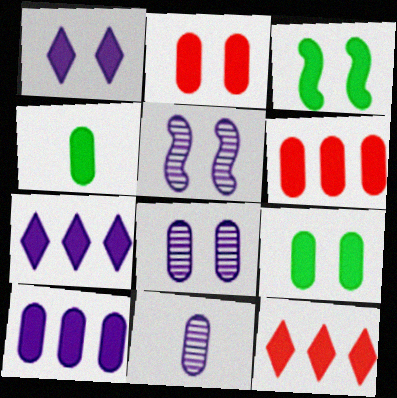[[1, 2, 3], 
[2, 4, 10]]